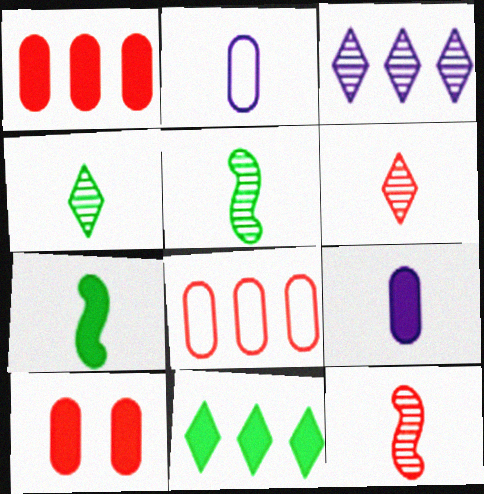[[2, 6, 7]]